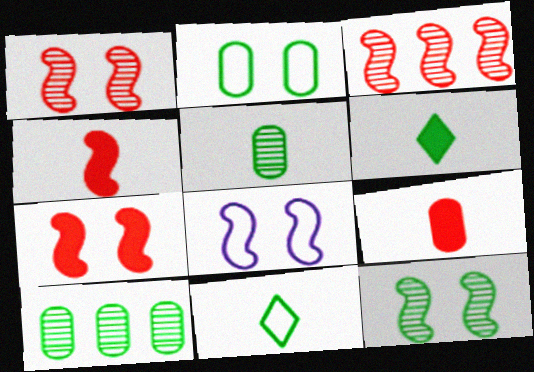[[7, 8, 12]]